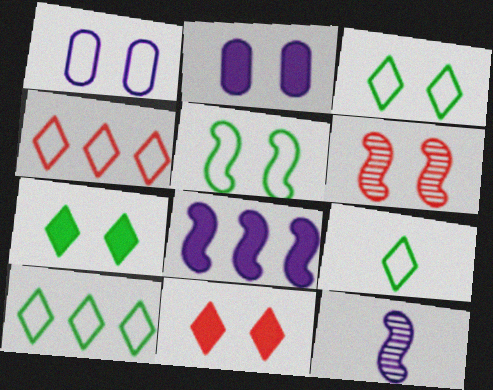[[1, 6, 7], 
[2, 3, 6], 
[3, 9, 10]]